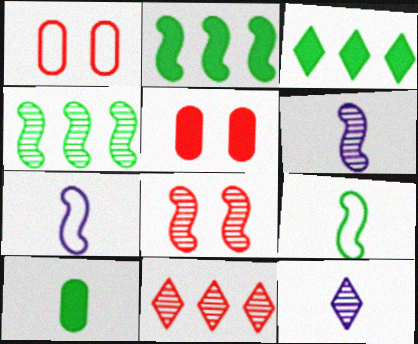[[1, 2, 12], 
[1, 3, 6], 
[2, 7, 8], 
[4, 6, 8]]